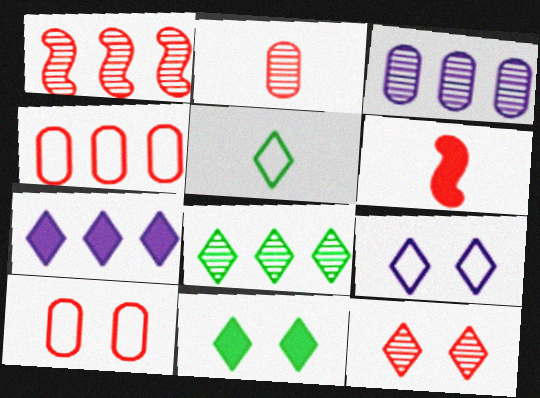[[1, 2, 12], 
[1, 3, 8], 
[4, 6, 12], 
[5, 7, 12], 
[5, 8, 11], 
[9, 11, 12]]